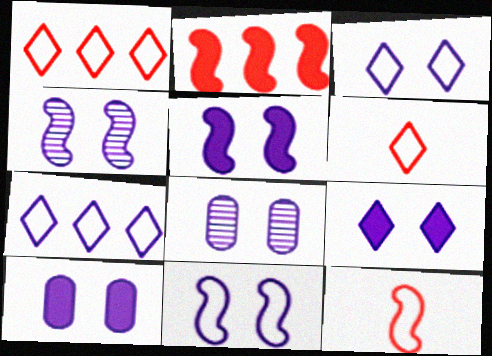[[3, 4, 10], 
[3, 5, 8], 
[4, 5, 11], 
[5, 9, 10], 
[8, 9, 11]]